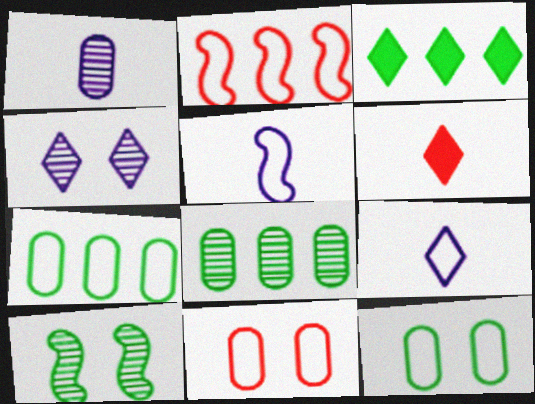[[2, 9, 12]]